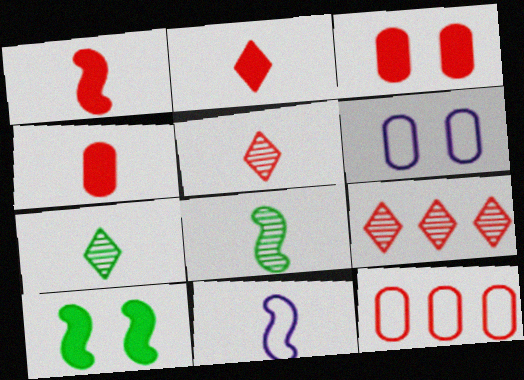[[1, 2, 4], 
[1, 8, 11], 
[4, 7, 11]]